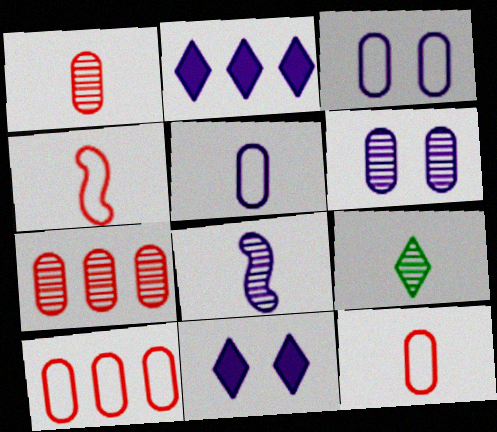[[1, 8, 9], 
[2, 3, 8]]